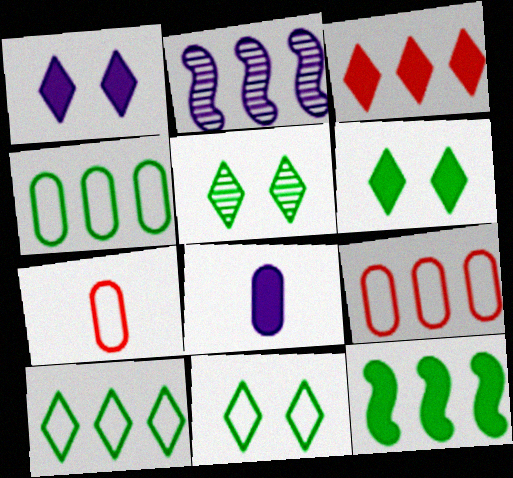[[2, 3, 4], 
[2, 6, 7], 
[5, 6, 11]]